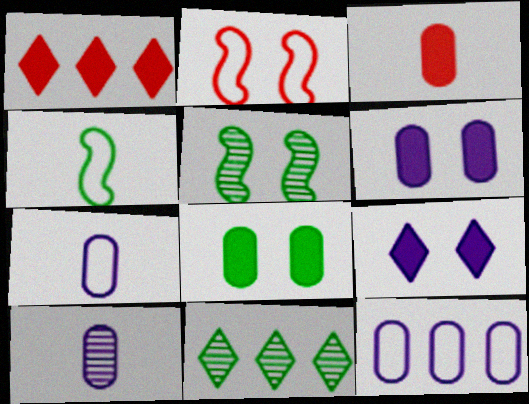[[1, 5, 7], 
[4, 8, 11], 
[6, 10, 12]]